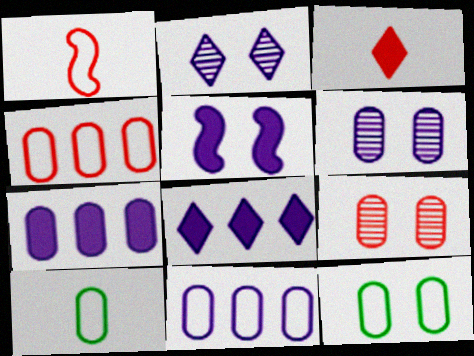[[7, 9, 10]]